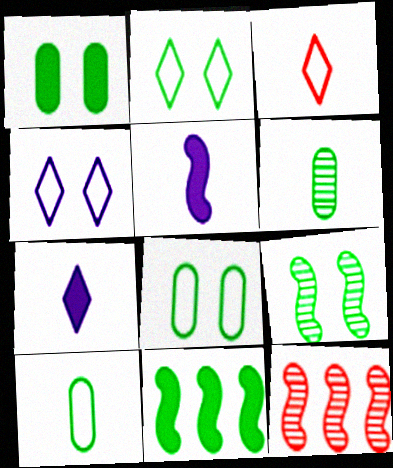[[1, 2, 9], 
[2, 6, 11], 
[3, 5, 6], 
[7, 8, 12]]